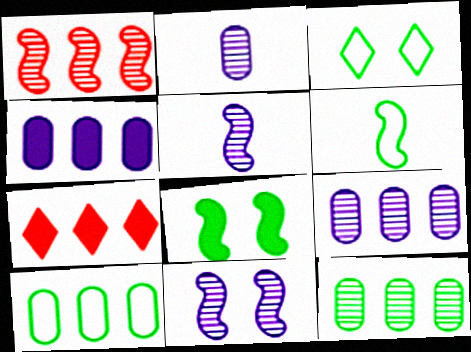[[3, 6, 10]]